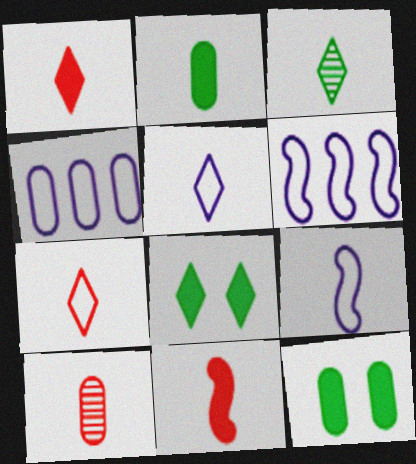[[1, 3, 5], 
[4, 10, 12], 
[6, 8, 10], 
[7, 10, 11]]